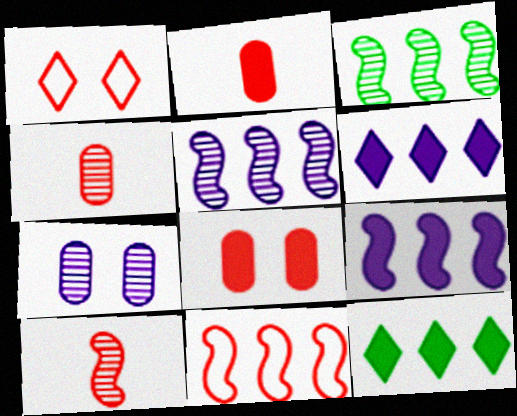[[3, 9, 11]]